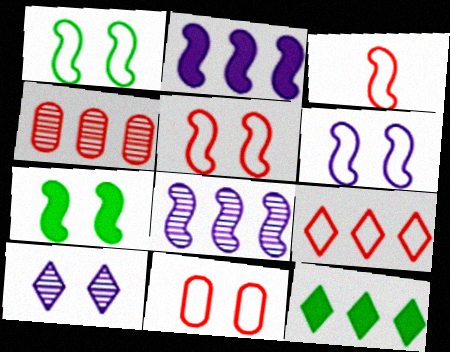[[1, 5, 6], 
[3, 7, 8], 
[3, 9, 11], 
[7, 10, 11]]